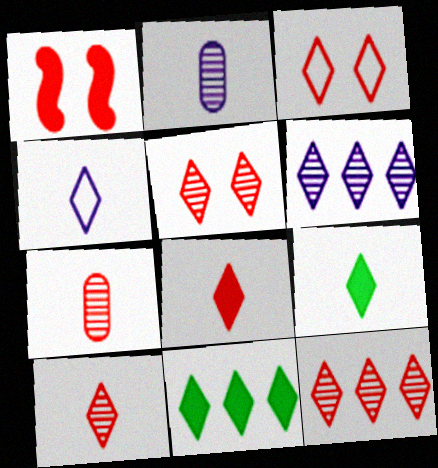[[3, 6, 9], 
[3, 8, 12], 
[4, 5, 11], 
[4, 9, 10], 
[5, 10, 12]]